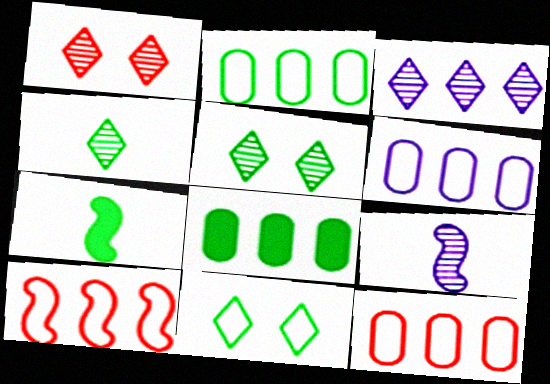[[1, 3, 4], 
[1, 6, 7], 
[2, 5, 7], 
[2, 6, 12], 
[3, 8, 10]]